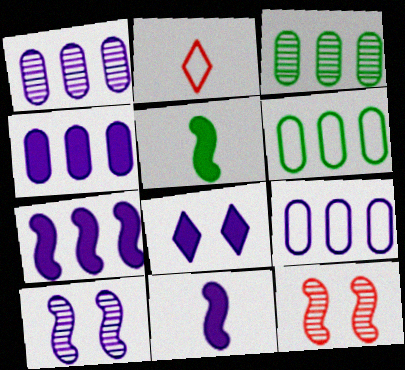[[1, 4, 9], 
[4, 8, 11]]